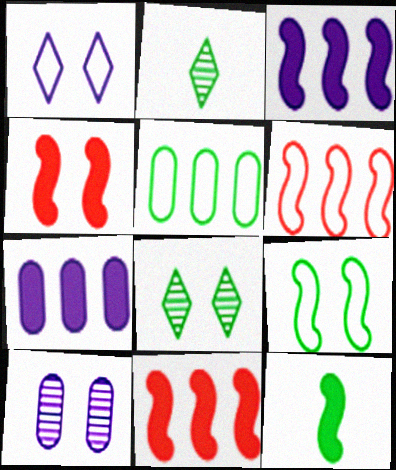[[3, 4, 12], 
[5, 8, 12]]